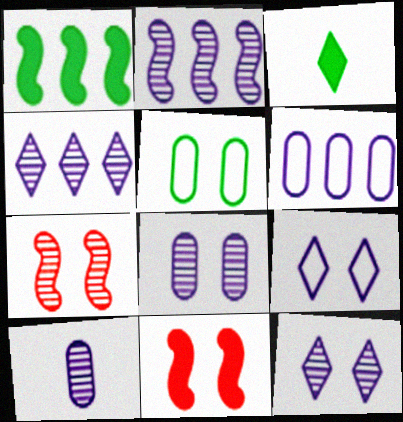[[2, 10, 12], 
[3, 6, 7], 
[5, 11, 12]]